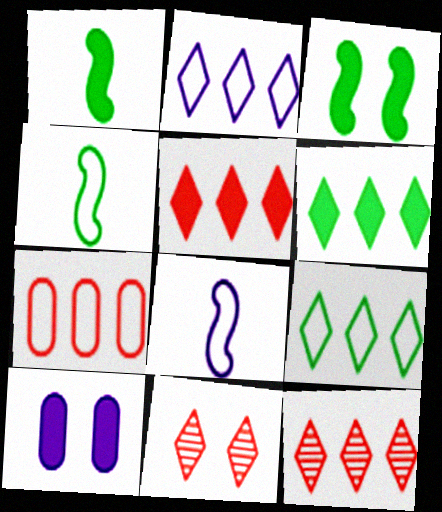[[1, 5, 10], 
[2, 6, 12], 
[4, 10, 12]]